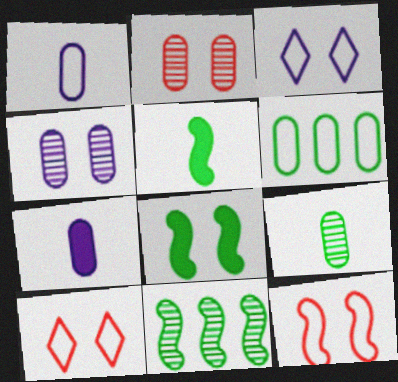[[2, 3, 8], 
[2, 6, 7], 
[4, 8, 10], 
[7, 10, 11]]